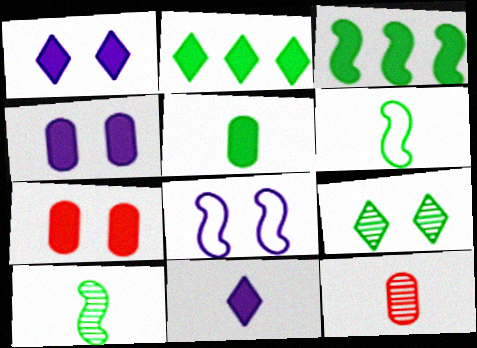[[2, 8, 12], 
[3, 7, 11], 
[6, 11, 12], 
[7, 8, 9]]